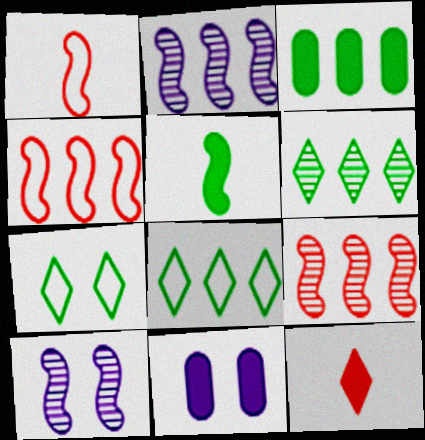[[1, 6, 11], 
[4, 5, 10]]